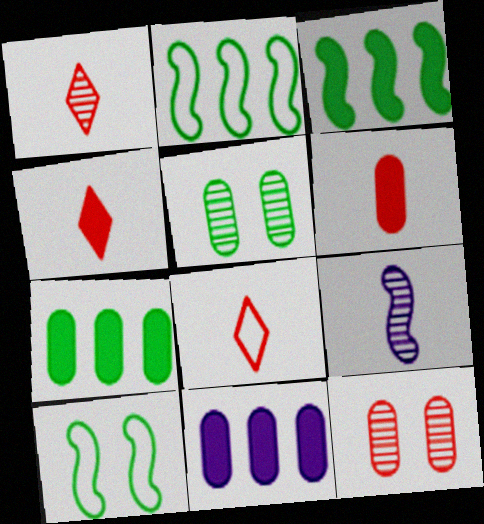[[1, 4, 8], 
[1, 10, 11]]